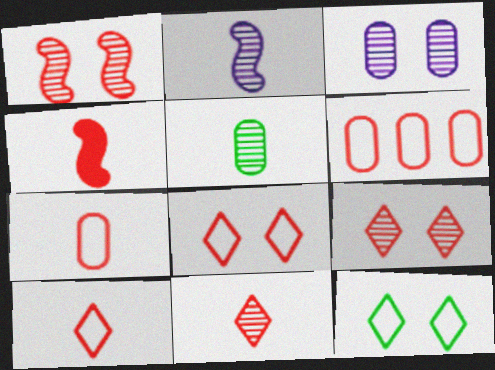[[2, 5, 11], 
[4, 6, 9], 
[4, 7, 11]]